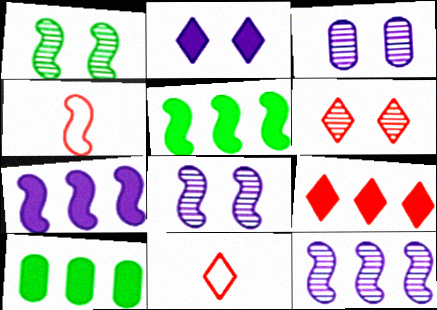[[1, 3, 6], 
[1, 4, 7], 
[3, 5, 11], 
[4, 5, 8], 
[6, 9, 11], 
[7, 9, 10], 
[8, 10, 11]]